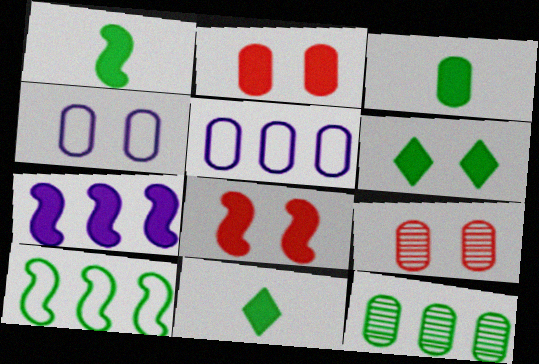[[1, 3, 11], 
[1, 7, 8], 
[2, 7, 11], 
[3, 5, 9]]